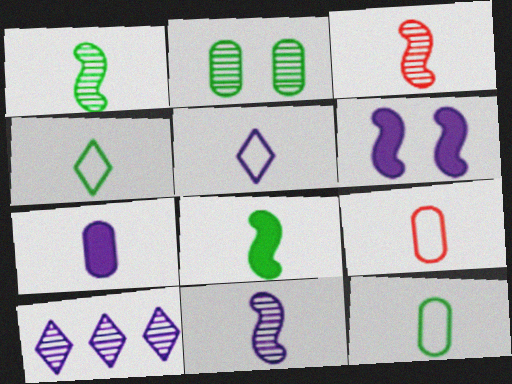[[1, 3, 11], 
[2, 3, 10], 
[3, 4, 7], 
[5, 7, 11]]